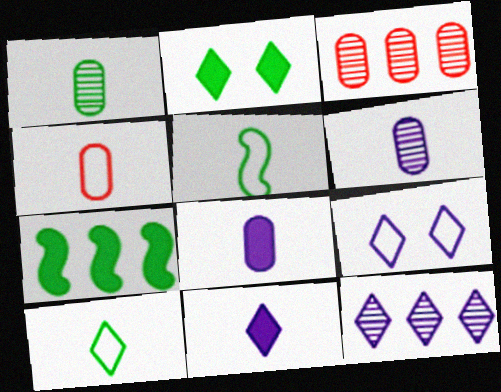[[1, 4, 8], 
[9, 11, 12]]